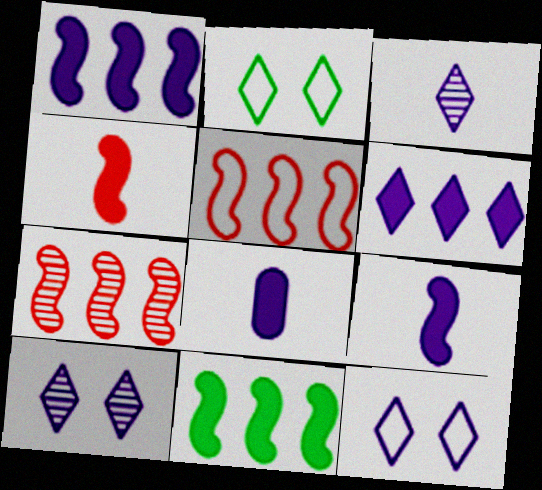[[2, 7, 8], 
[3, 6, 12]]